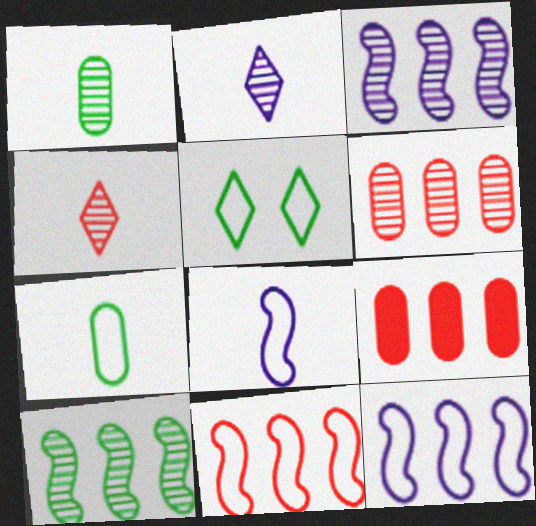[]